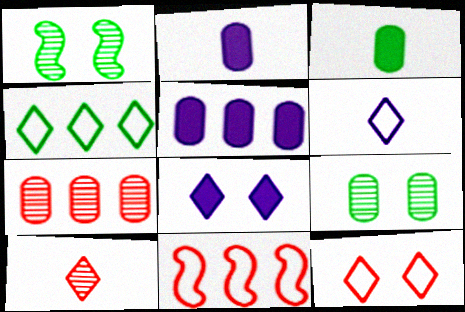[[1, 3, 4], 
[4, 6, 12], 
[4, 8, 10]]